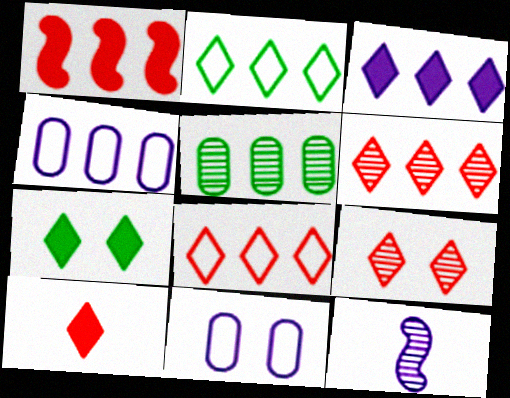[[2, 3, 6], 
[3, 7, 10], 
[3, 11, 12], 
[5, 9, 12], 
[8, 9, 10]]